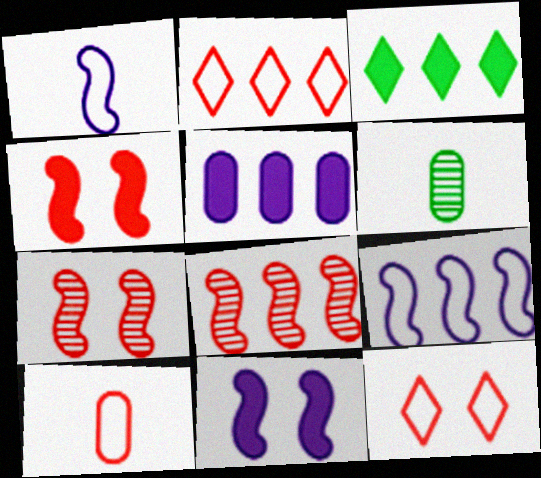[[2, 6, 11]]